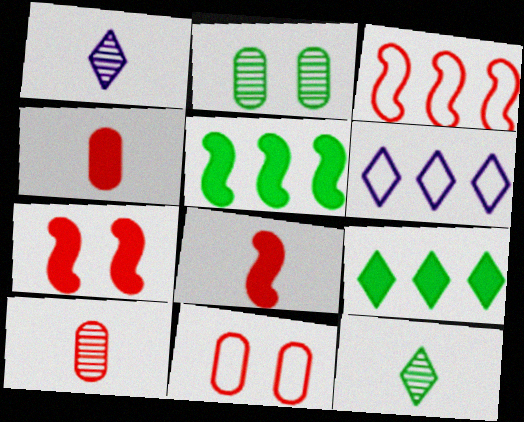[[1, 5, 11], 
[2, 6, 8]]